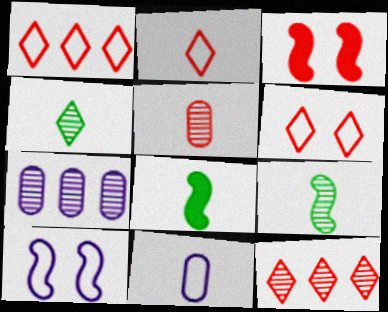[[1, 2, 6], 
[1, 3, 5], 
[6, 7, 8]]